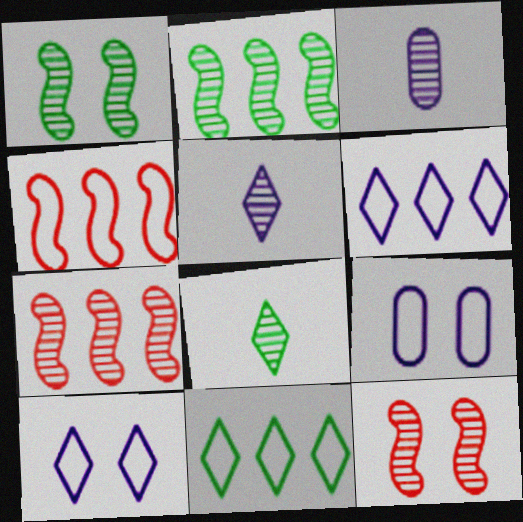[]